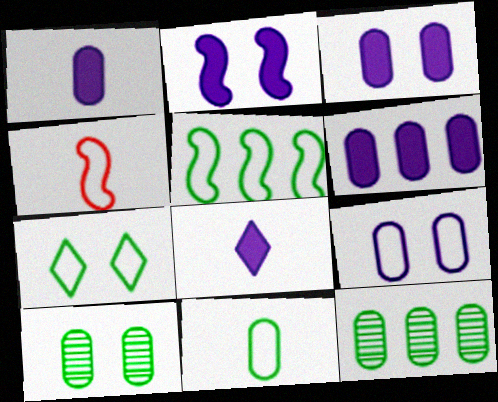[[1, 3, 6], 
[2, 6, 8], 
[5, 7, 11]]